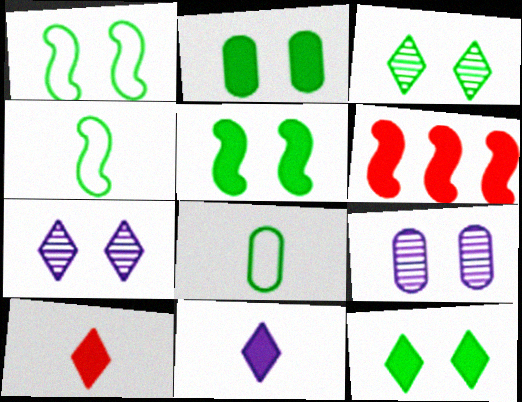[[1, 2, 3], 
[2, 5, 12], 
[2, 6, 11], 
[6, 7, 8]]